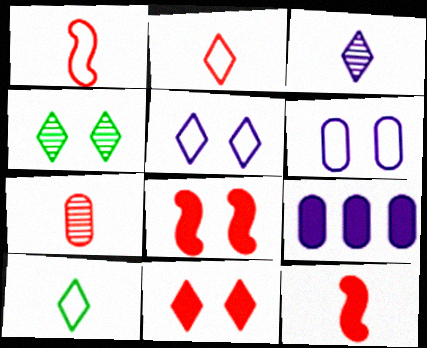[[1, 4, 9], 
[2, 7, 12], 
[4, 5, 11], 
[4, 6, 8]]